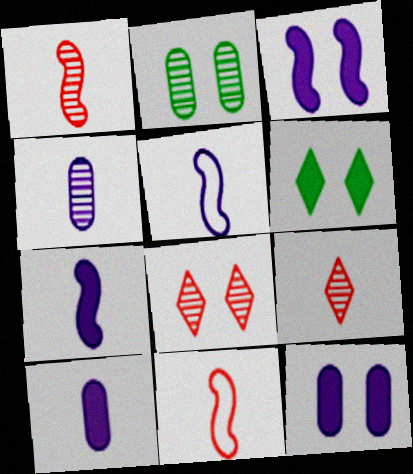[]